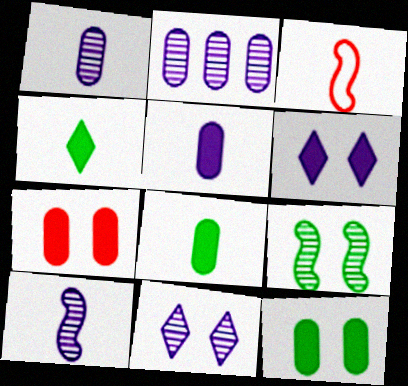[[1, 3, 4], 
[2, 10, 11]]